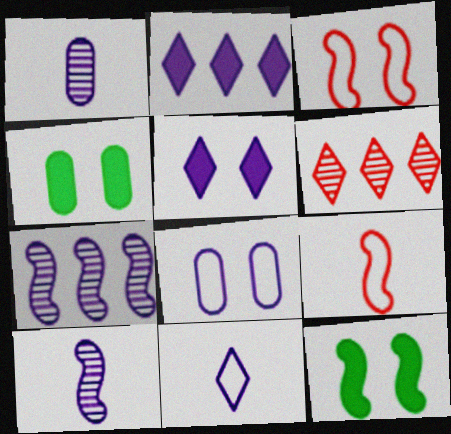[[2, 8, 10], 
[7, 9, 12]]